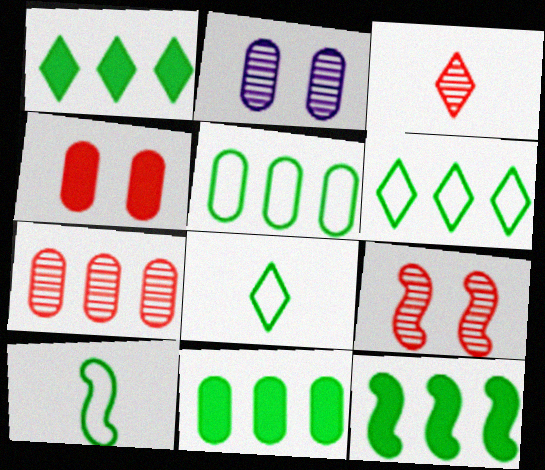[[1, 11, 12], 
[3, 7, 9]]